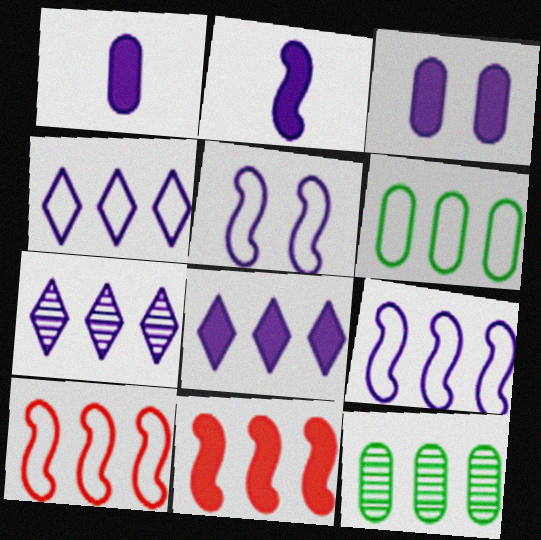[[1, 5, 7], 
[2, 3, 8], 
[4, 6, 10], 
[4, 7, 8], 
[4, 11, 12], 
[6, 7, 11], 
[8, 10, 12]]